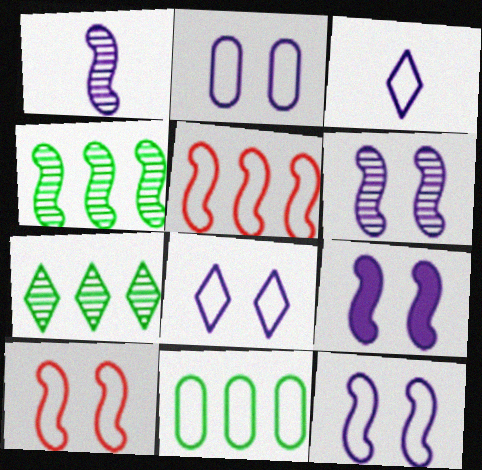[[2, 8, 12], 
[3, 10, 11], 
[6, 9, 12]]